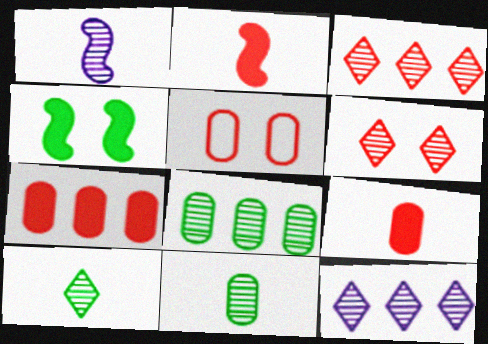[[1, 6, 8], 
[2, 3, 5], 
[6, 10, 12]]